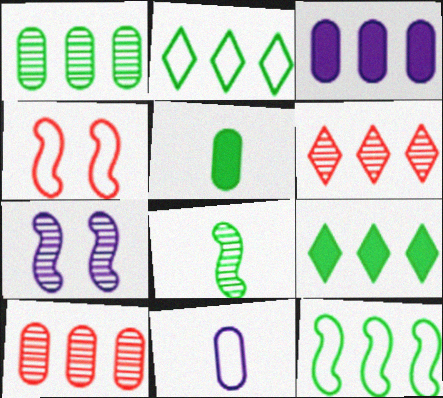[[1, 9, 12], 
[2, 4, 11], 
[3, 6, 12]]